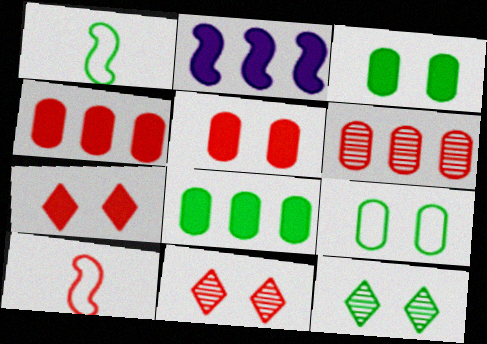[[1, 8, 12], 
[4, 10, 11], 
[6, 7, 10]]